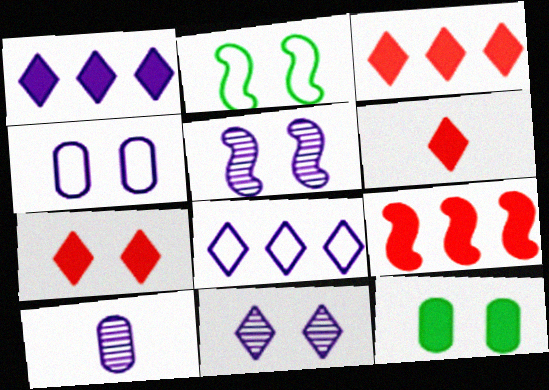[[2, 3, 10], 
[3, 6, 7]]